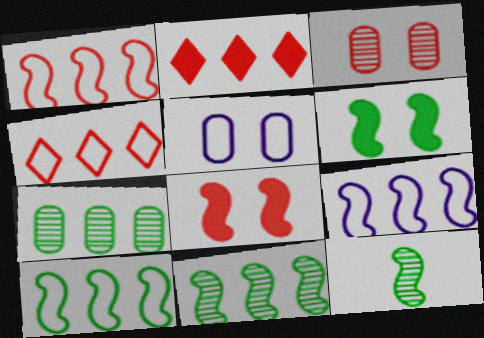[[1, 9, 10], 
[2, 5, 12], 
[2, 7, 9], 
[6, 10, 12], 
[8, 9, 12]]